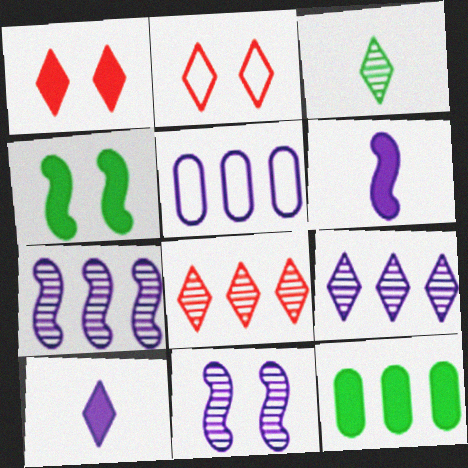[[1, 6, 12], 
[5, 10, 11]]